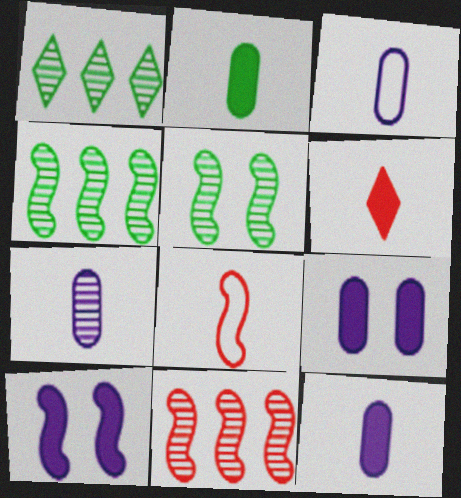[[1, 8, 9], 
[3, 7, 12], 
[4, 8, 10]]